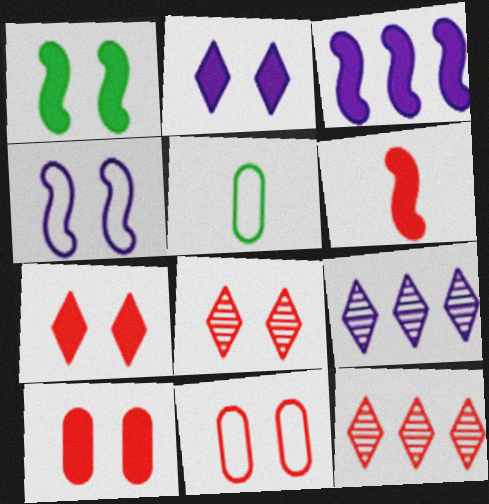[[1, 2, 10], 
[1, 3, 6], 
[3, 5, 8], 
[6, 11, 12]]